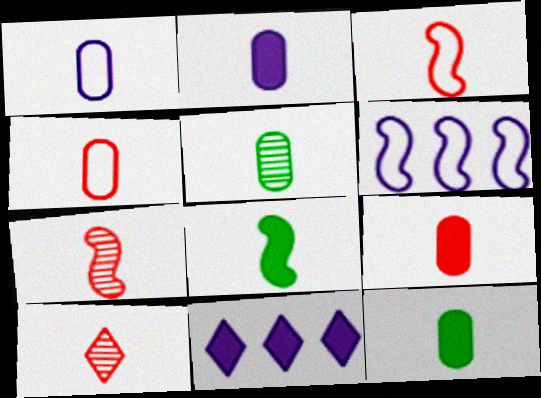[[1, 5, 9], 
[1, 8, 10], 
[2, 4, 5], 
[2, 9, 12], 
[3, 9, 10]]